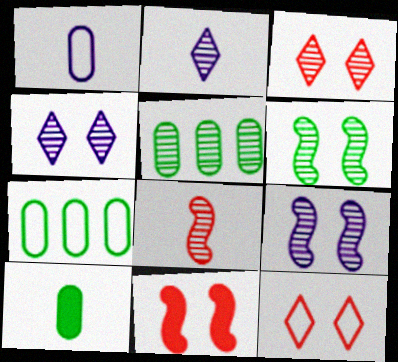[[2, 7, 11], 
[4, 5, 8]]